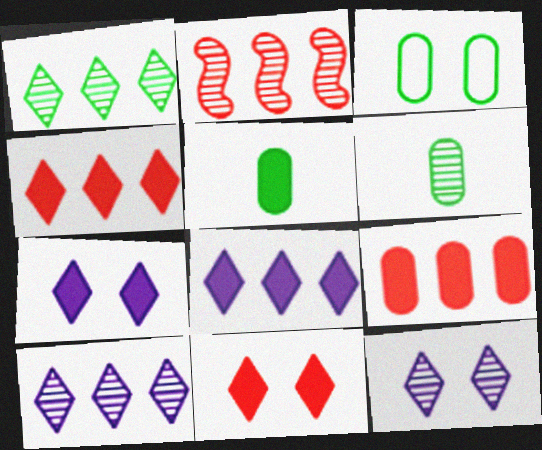[[2, 6, 12]]